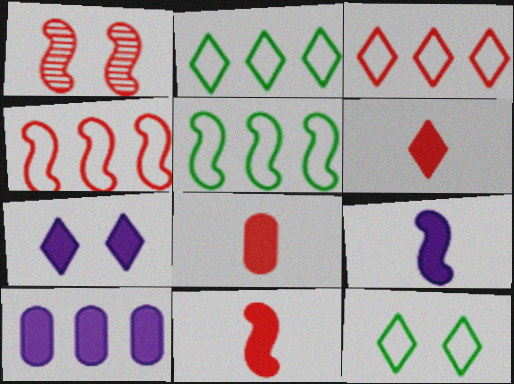[[1, 3, 8], 
[1, 4, 11], 
[1, 5, 9], 
[6, 8, 11], 
[7, 9, 10]]